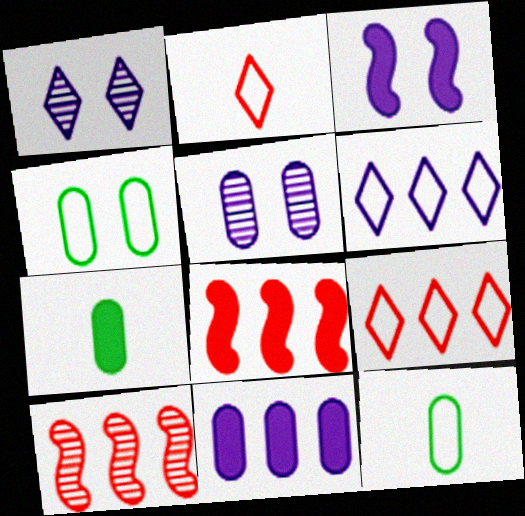[[1, 8, 12]]